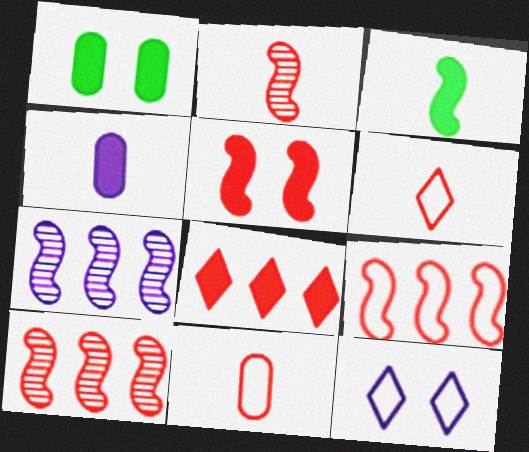[[1, 6, 7], 
[2, 5, 9], 
[4, 7, 12]]